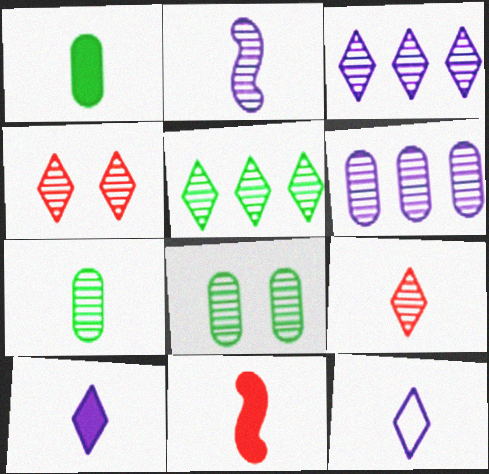[[1, 10, 11], 
[2, 7, 9], 
[7, 11, 12]]